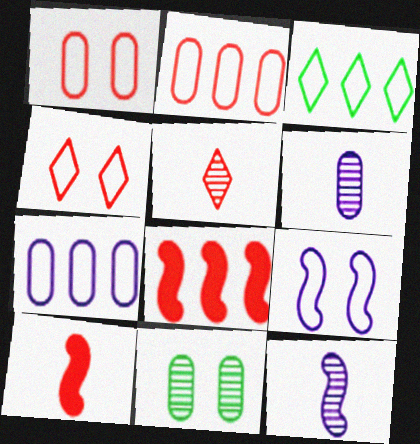[[1, 5, 8]]